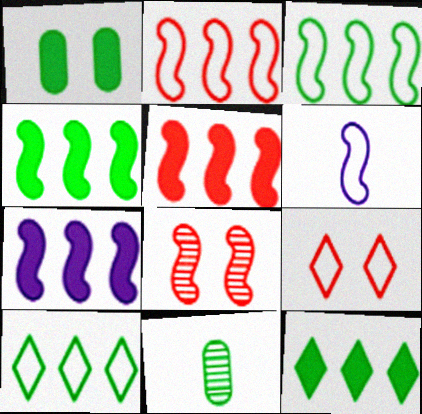[[4, 5, 7], 
[4, 6, 8], 
[7, 9, 11]]